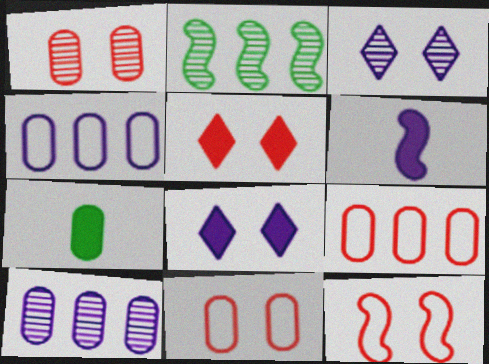[[1, 4, 7], 
[1, 5, 12], 
[2, 6, 12], 
[3, 4, 6], 
[7, 10, 11]]